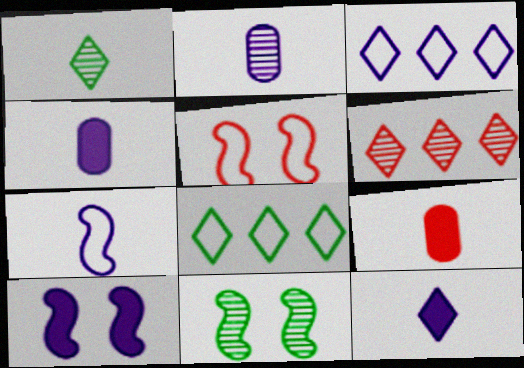[[1, 7, 9], 
[2, 3, 10], 
[2, 6, 11], 
[2, 7, 12], 
[3, 9, 11], 
[5, 6, 9], 
[5, 10, 11]]